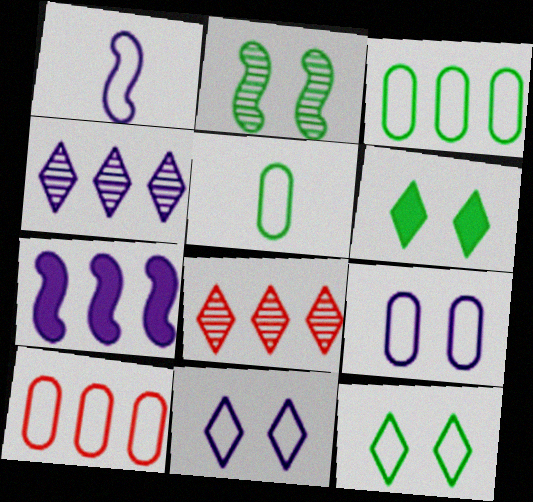[[1, 10, 12], 
[3, 7, 8], 
[5, 9, 10]]